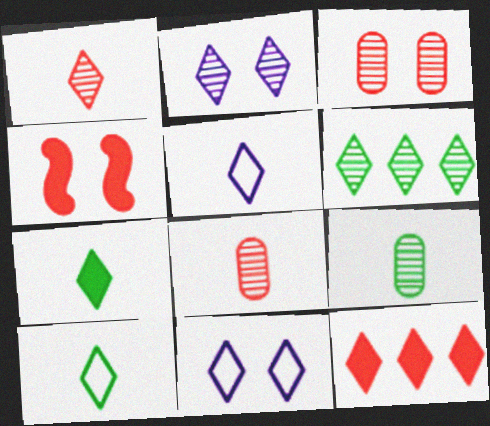[[1, 2, 6], 
[1, 5, 7], 
[2, 10, 12]]